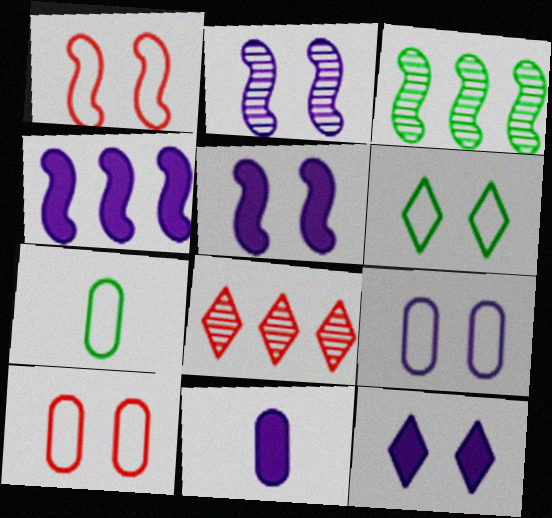[[1, 6, 9], 
[2, 9, 12], 
[4, 11, 12], 
[5, 7, 8]]